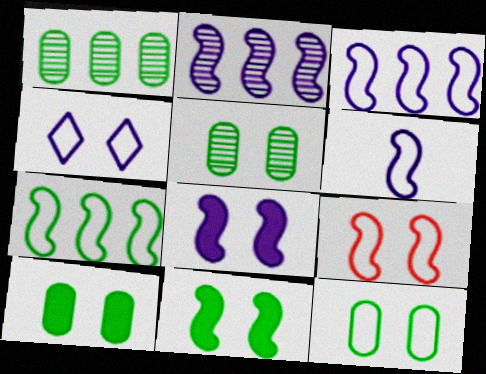[[2, 6, 8], 
[4, 9, 12], 
[5, 10, 12], 
[6, 7, 9]]